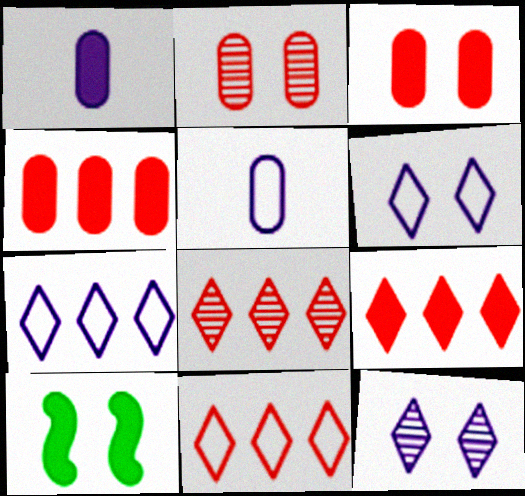[[1, 9, 10], 
[2, 6, 10], 
[5, 8, 10], 
[8, 9, 11]]